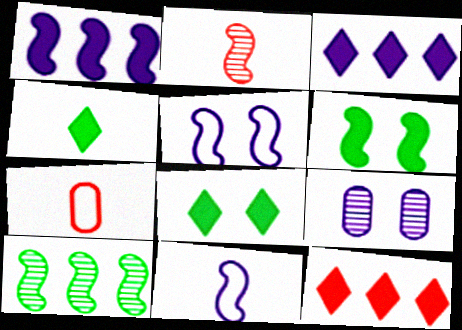[[3, 9, 11]]